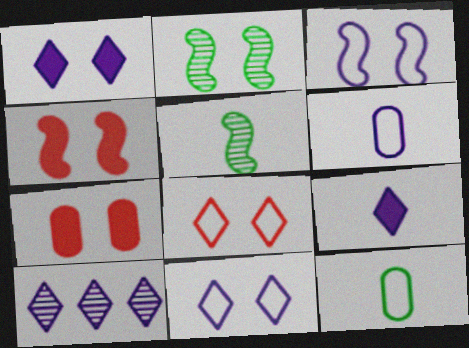[[2, 3, 4], 
[2, 7, 11], 
[4, 10, 12], 
[9, 10, 11]]